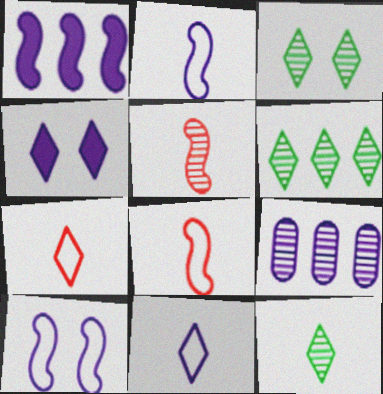[[2, 4, 9], 
[3, 5, 9], 
[3, 6, 12], 
[4, 6, 7]]